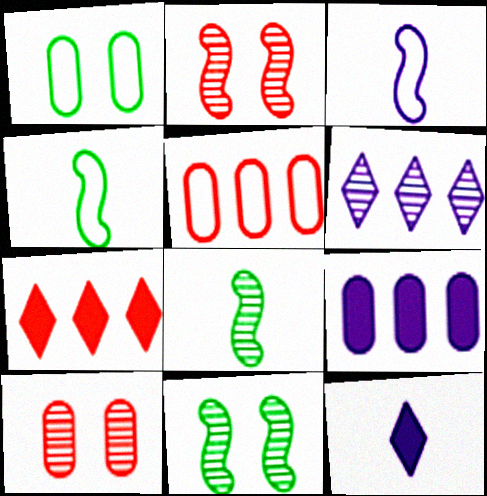[[5, 11, 12], 
[6, 8, 10]]